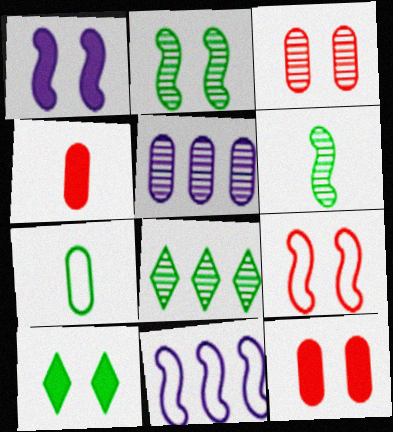[[1, 2, 9], 
[1, 10, 12], 
[5, 7, 12]]